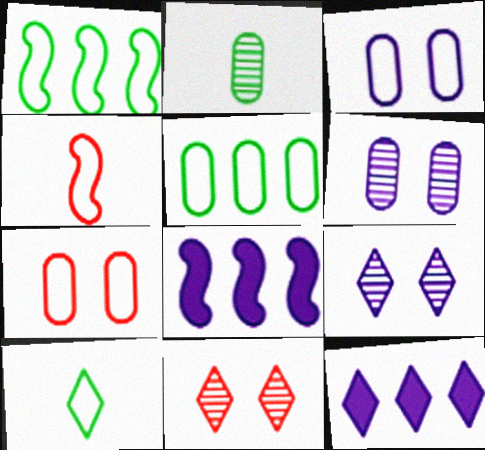[[10, 11, 12]]